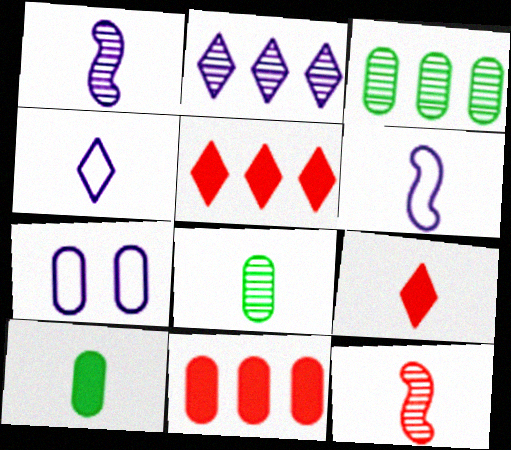[[4, 10, 12], 
[6, 8, 9], 
[7, 8, 11]]